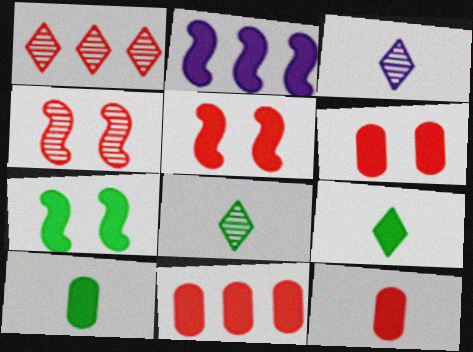[[2, 6, 9], 
[6, 11, 12]]